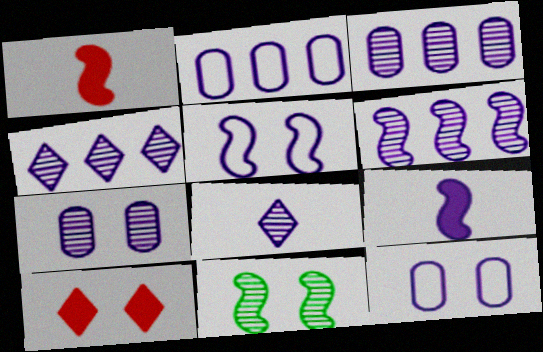[[3, 4, 6], 
[4, 9, 12], 
[5, 6, 9], 
[6, 7, 8], 
[10, 11, 12]]